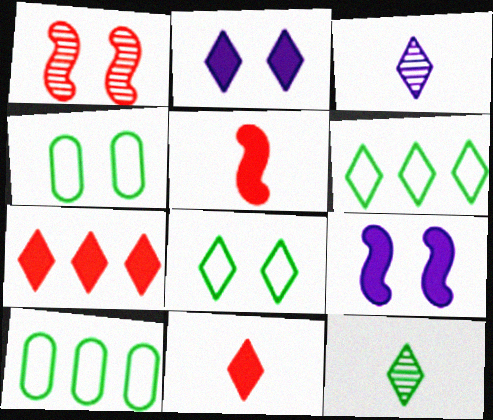[[1, 2, 4], 
[3, 7, 8]]